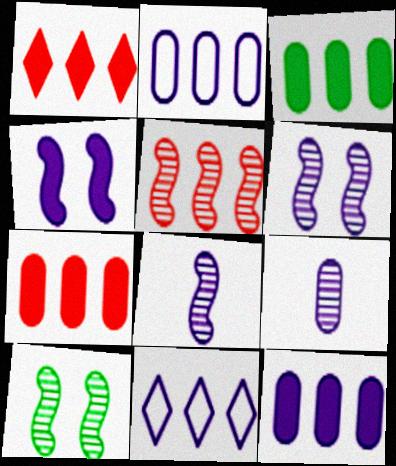[[3, 5, 11], 
[3, 7, 12], 
[4, 9, 11], 
[5, 8, 10]]